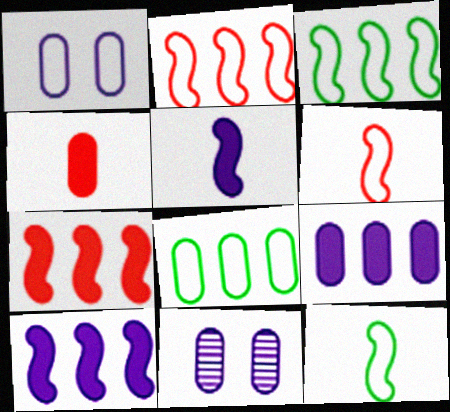[[4, 8, 11]]